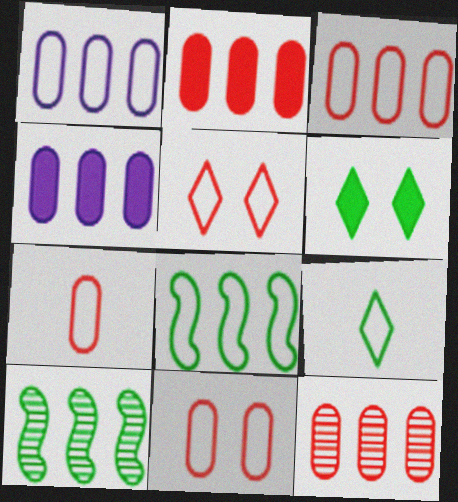[[2, 3, 12], 
[3, 7, 11]]